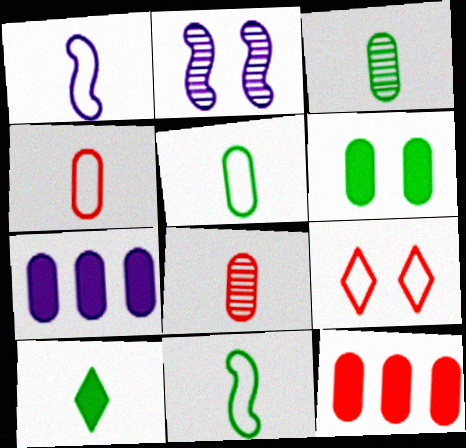[[1, 8, 10], 
[2, 6, 9], 
[3, 10, 11]]